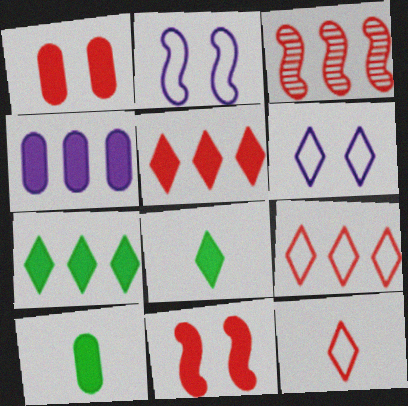[[1, 3, 12], 
[1, 4, 10], 
[3, 6, 10], 
[4, 8, 11]]